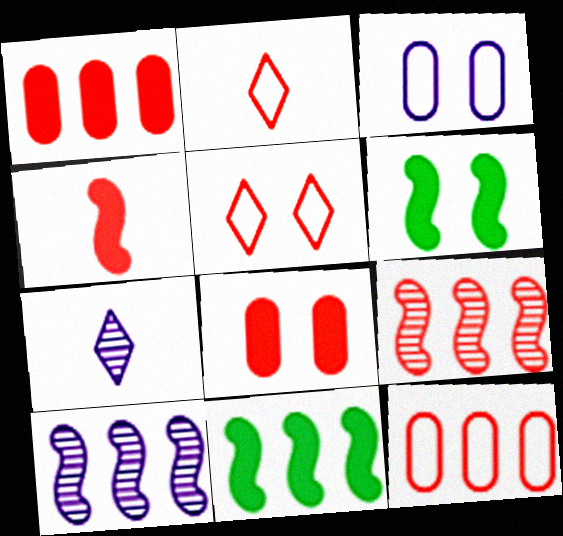[[2, 8, 9], 
[6, 7, 12]]